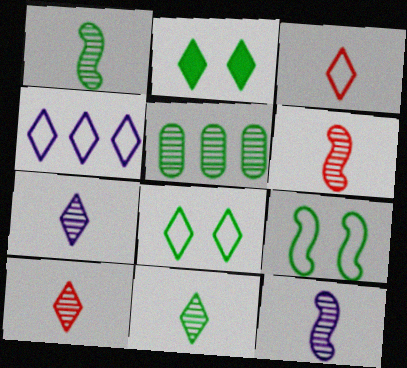[[1, 6, 12], 
[2, 4, 10], 
[3, 4, 8], 
[7, 10, 11]]